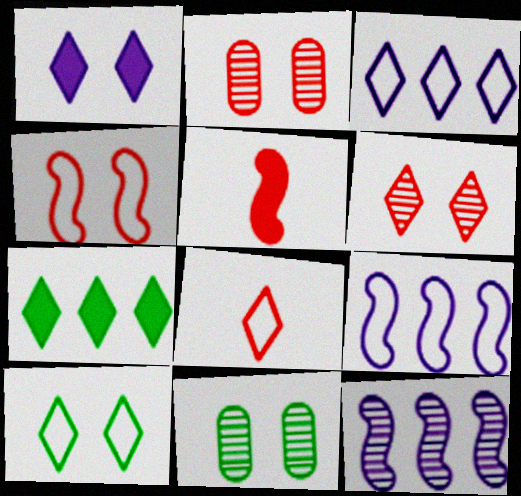[[1, 4, 11], 
[1, 6, 10], 
[3, 5, 11], 
[3, 8, 10]]